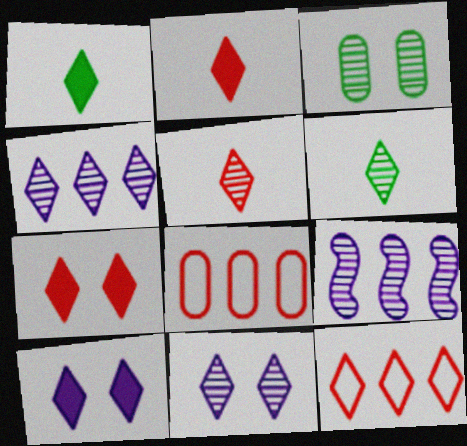[[1, 11, 12], 
[3, 5, 9], 
[5, 7, 12], 
[6, 10, 12]]